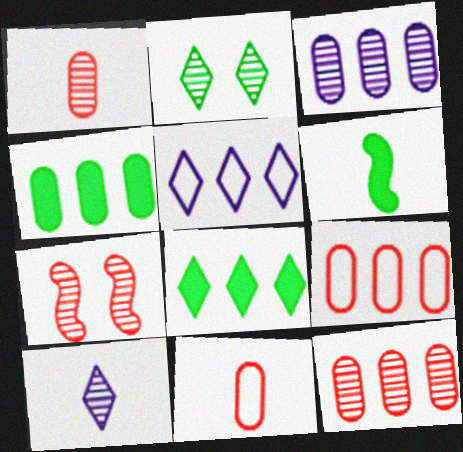[[3, 4, 9], 
[6, 10, 11]]